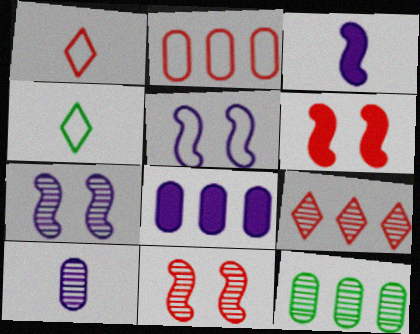[[2, 4, 5], 
[2, 8, 12], 
[4, 8, 11]]